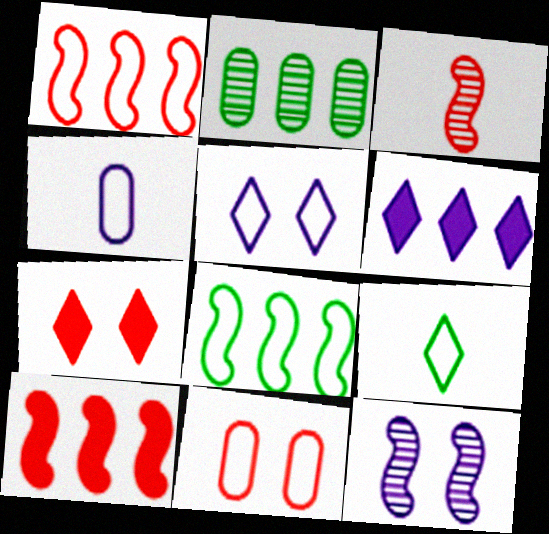[[1, 2, 6], 
[4, 6, 12]]